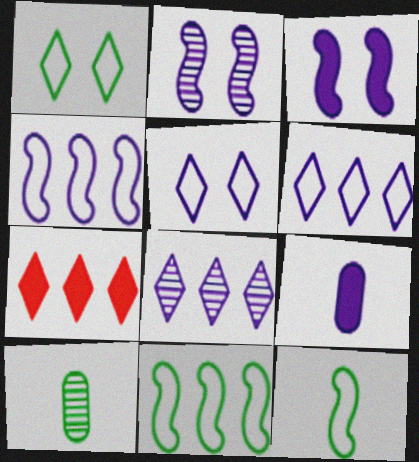[[2, 6, 9]]